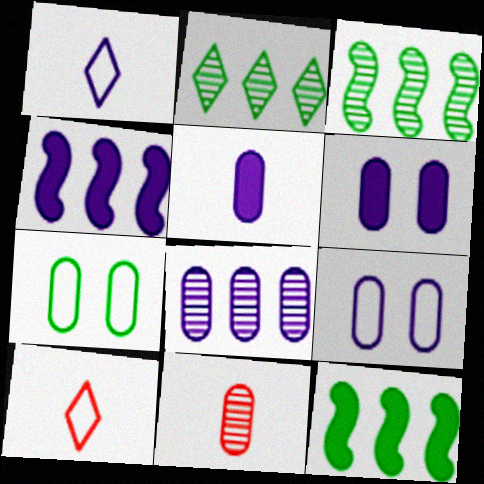[[3, 6, 10], 
[5, 8, 9]]